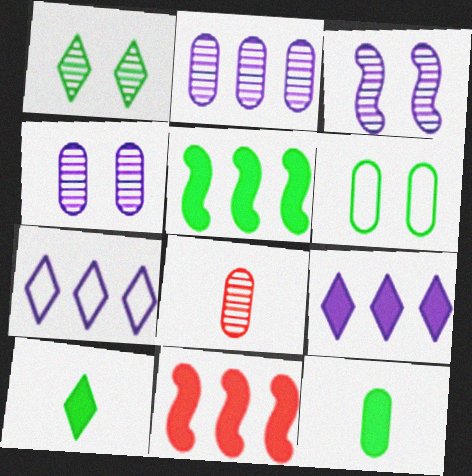[]